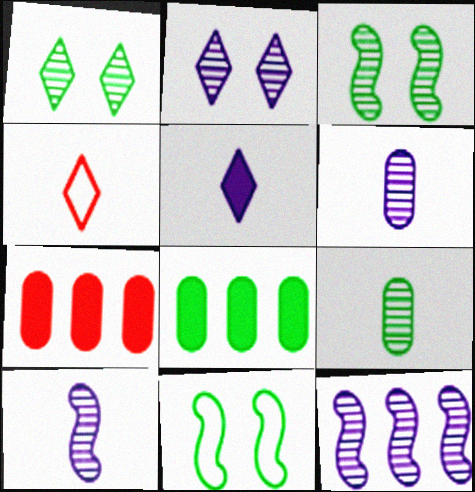[[2, 6, 12]]